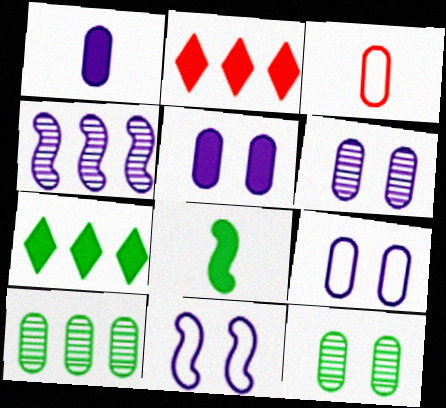[[2, 5, 8], 
[3, 5, 10], 
[5, 6, 9]]